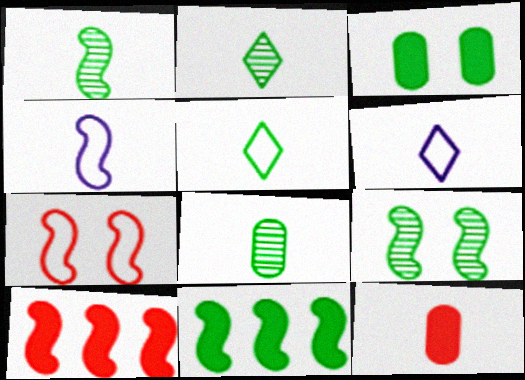[[1, 2, 8], 
[1, 6, 12], 
[2, 4, 12], 
[4, 9, 10]]